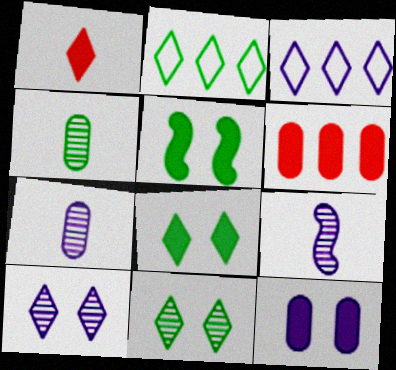[[1, 2, 10], 
[1, 3, 11], 
[2, 4, 5], 
[3, 9, 12]]